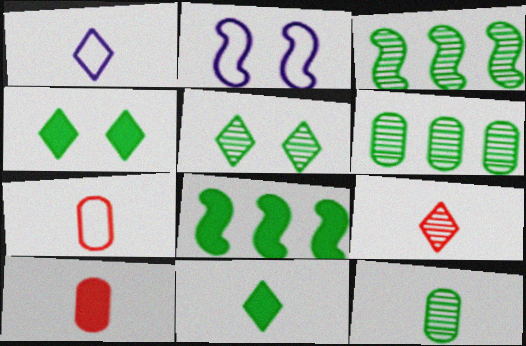[[1, 9, 11], 
[3, 5, 12]]